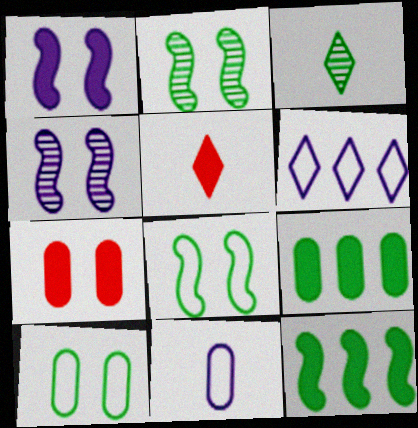[[1, 5, 9], 
[3, 8, 9], 
[3, 10, 12]]